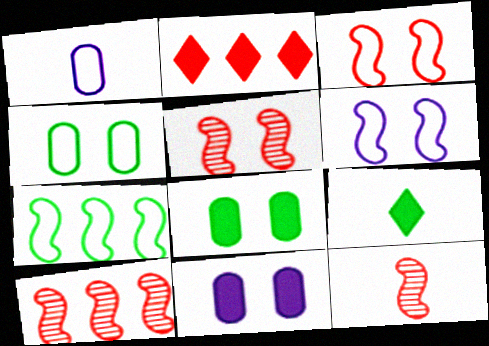[[1, 9, 12], 
[5, 10, 12]]